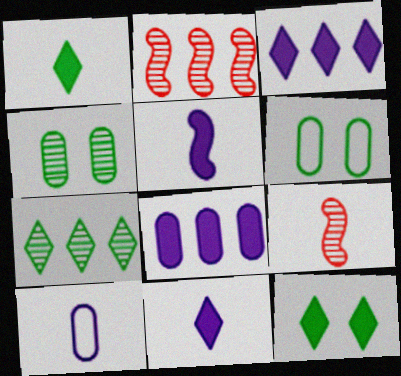[[1, 9, 10], 
[2, 6, 11], 
[2, 10, 12], 
[3, 6, 9]]